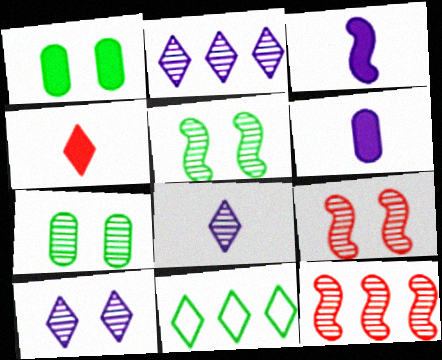[[2, 8, 10], 
[4, 10, 11], 
[6, 9, 11], 
[7, 8, 12], 
[7, 9, 10]]